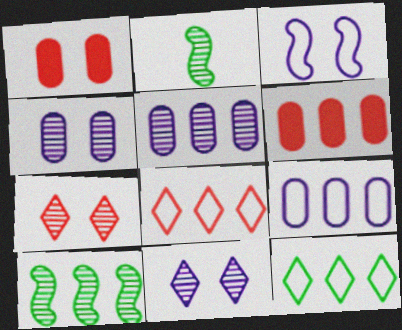[[2, 5, 7]]